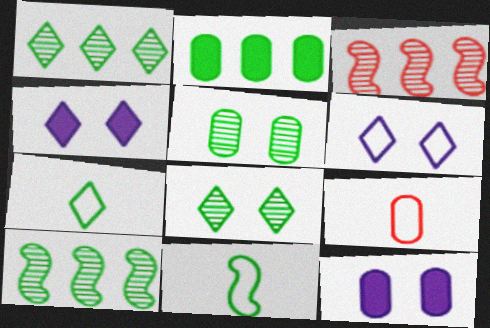[[2, 8, 11], 
[3, 7, 12], 
[4, 9, 10]]